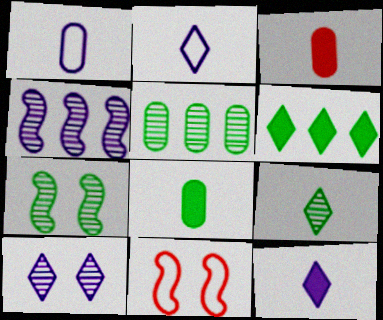[[5, 7, 9], 
[5, 11, 12]]